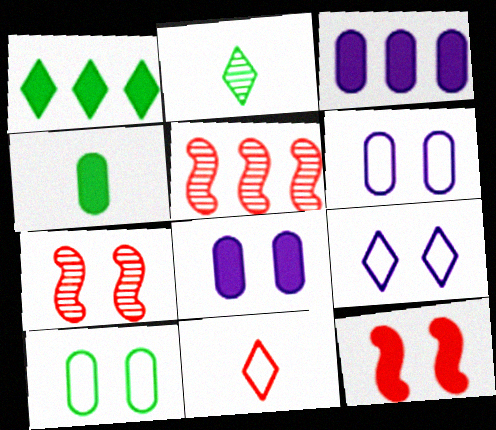[[4, 5, 9]]